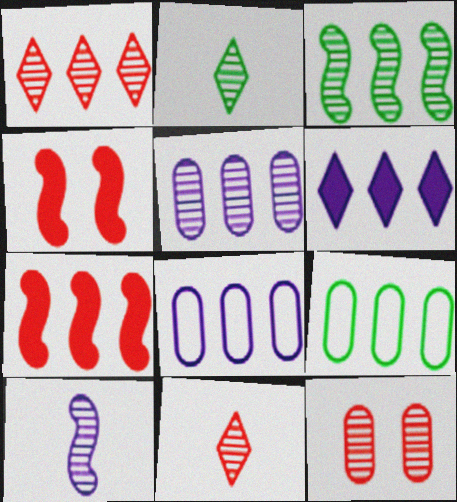[[1, 3, 5], 
[2, 4, 8]]